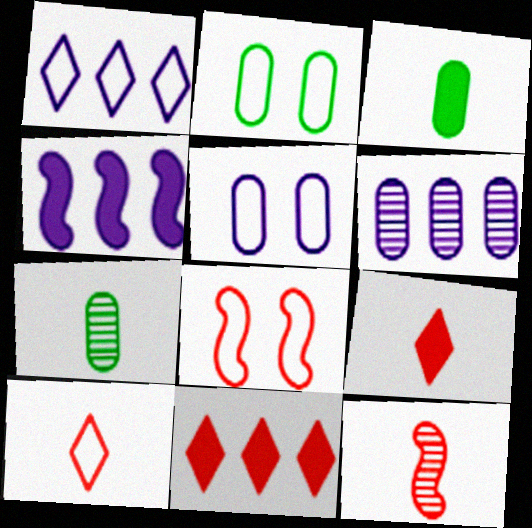[[1, 4, 6]]